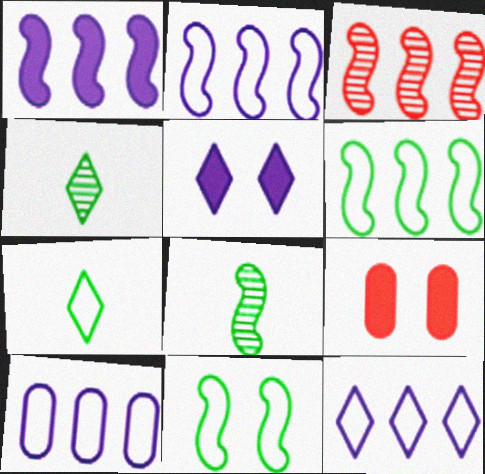[[1, 3, 6], 
[2, 4, 9], 
[2, 10, 12], 
[8, 9, 12]]